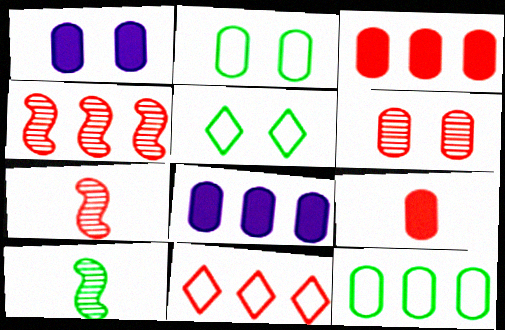[[1, 2, 6], 
[1, 10, 11], 
[3, 4, 11], 
[5, 7, 8]]